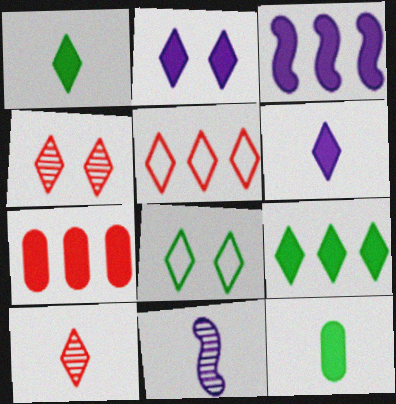[[2, 4, 8], 
[3, 7, 9], 
[7, 8, 11]]